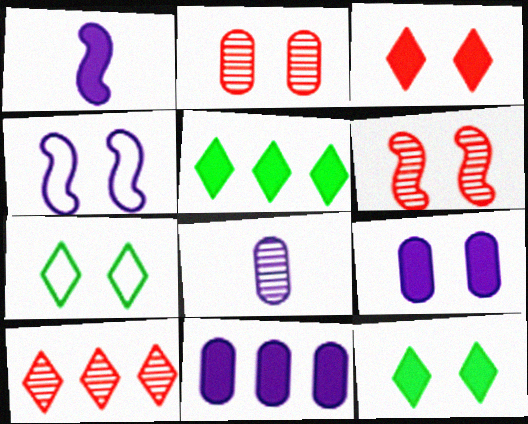[[2, 4, 12], 
[6, 7, 9]]